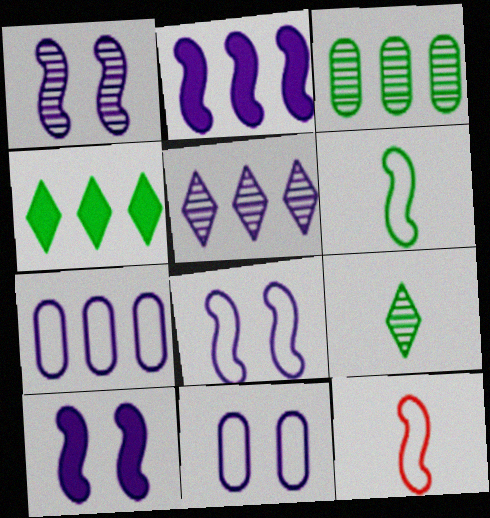[[1, 8, 10], 
[2, 5, 7]]